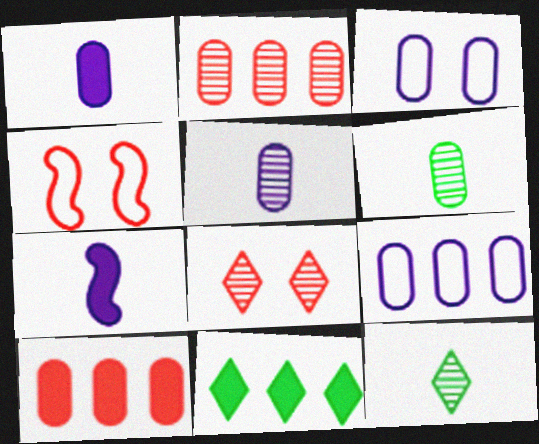[[3, 6, 10], 
[4, 5, 11]]